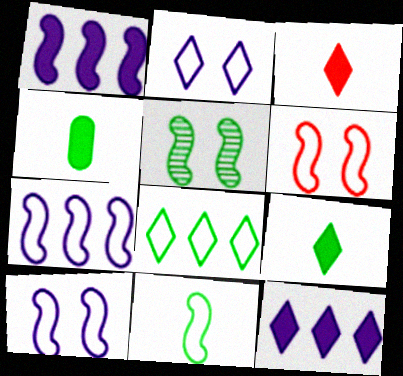[[4, 5, 8], 
[6, 7, 11]]